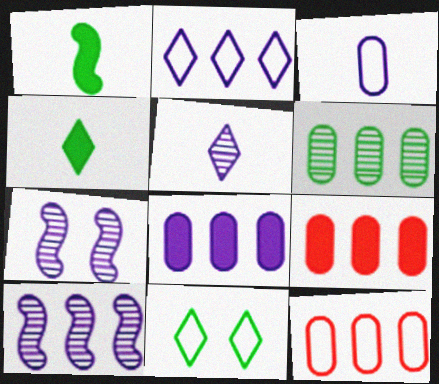[[1, 6, 11], 
[2, 8, 10], 
[4, 7, 12], 
[6, 8, 12]]